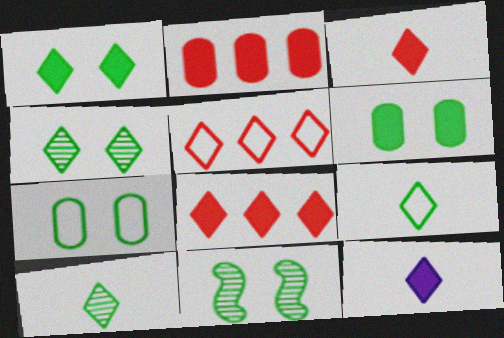[[1, 7, 11], 
[1, 8, 12], 
[4, 5, 12]]